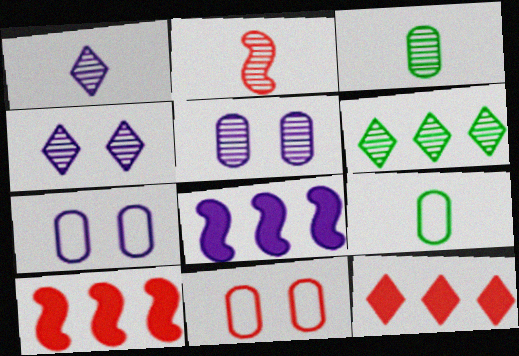[[1, 2, 3], 
[1, 7, 8], 
[2, 5, 6], 
[2, 11, 12], 
[4, 9, 10]]